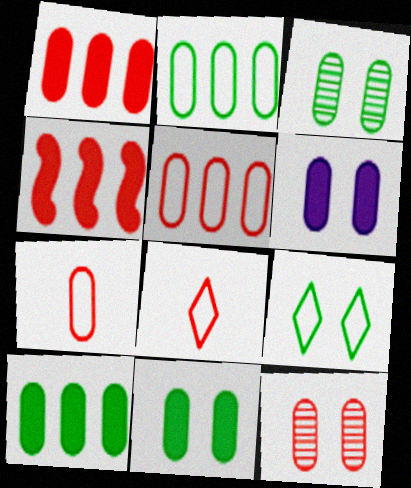[[1, 7, 12], 
[4, 8, 12]]